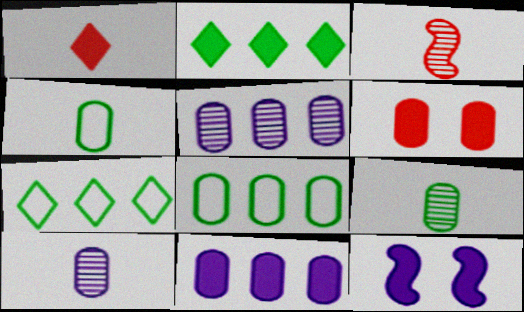[[4, 5, 6], 
[6, 8, 10]]